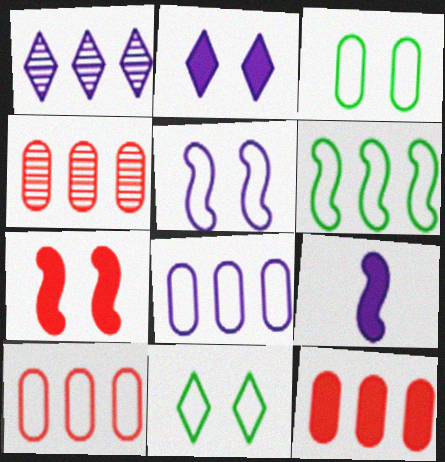[[1, 6, 12], 
[4, 9, 11], 
[4, 10, 12]]